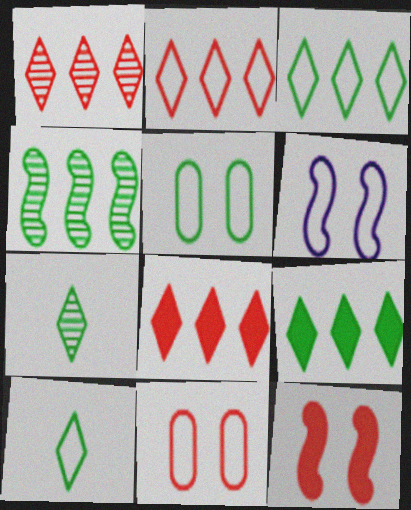[[1, 2, 8]]